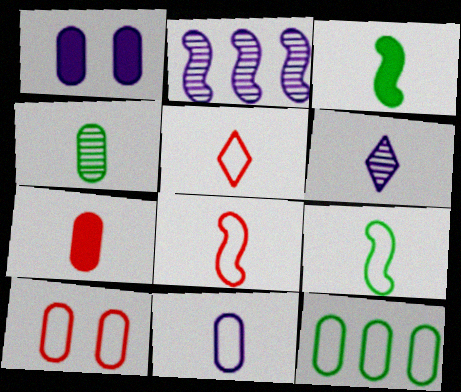[[4, 7, 11], 
[5, 9, 11], 
[6, 7, 9], 
[10, 11, 12]]